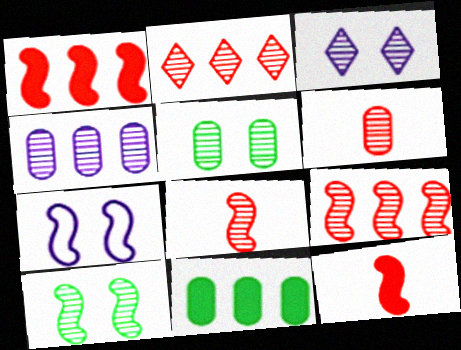[[4, 5, 6]]